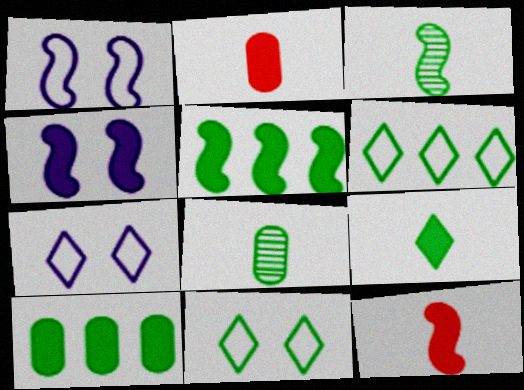[[3, 10, 11], 
[4, 5, 12], 
[5, 8, 11]]